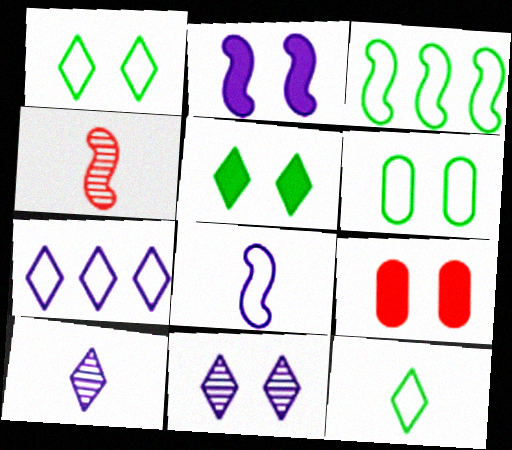[[2, 3, 4], 
[2, 5, 9], 
[3, 6, 12], 
[3, 9, 10]]